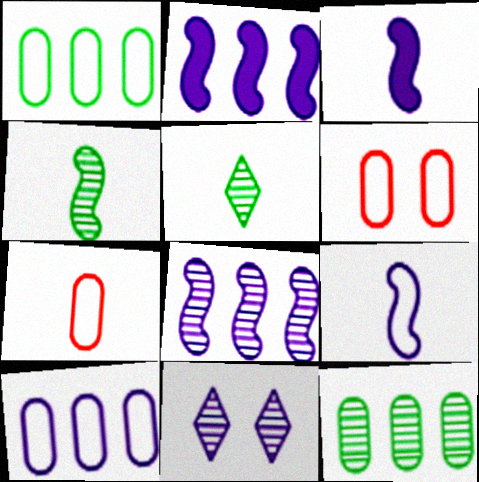[[2, 5, 6], 
[3, 5, 7], 
[3, 10, 11]]